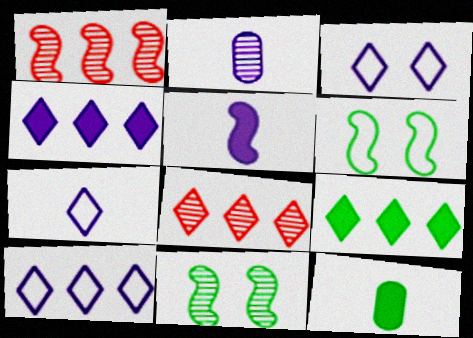[[1, 3, 12], 
[1, 5, 6], 
[2, 5, 7], 
[2, 8, 11], 
[3, 7, 10], 
[8, 9, 10]]